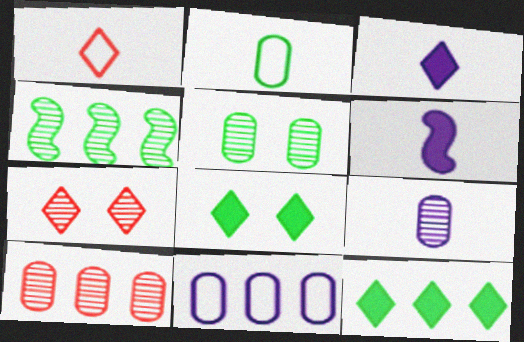[[2, 4, 8], 
[4, 7, 9], 
[5, 9, 10]]